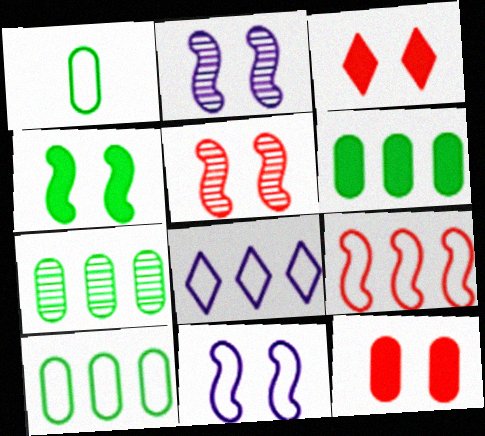[[4, 5, 11], 
[6, 7, 10], 
[8, 9, 10]]